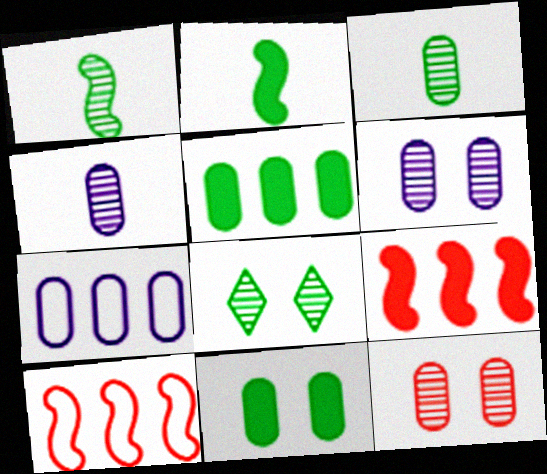[]